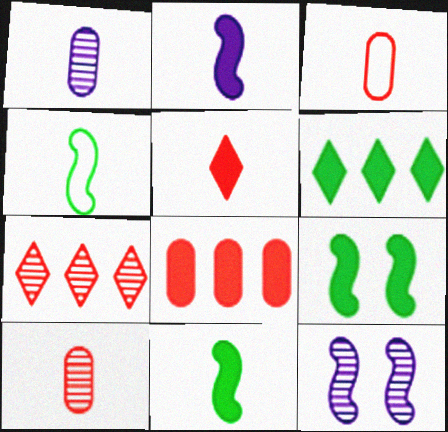[[1, 4, 5], 
[3, 6, 12]]